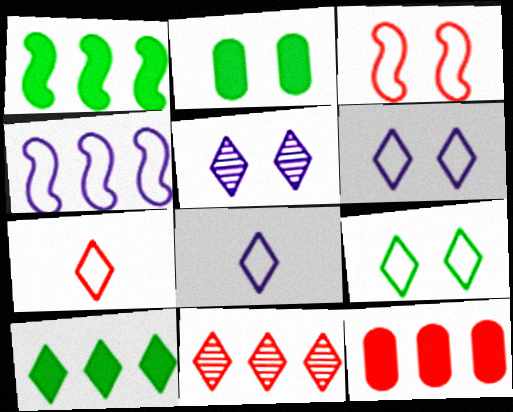[[2, 3, 5], 
[5, 7, 10]]